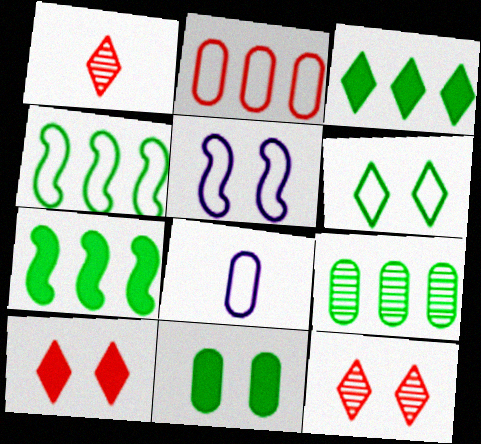[[3, 4, 9], 
[5, 11, 12], 
[7, 8, 12]]